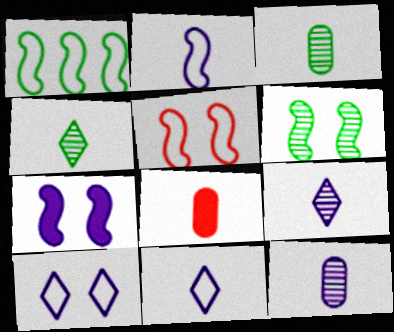[[1, 2, 5], 
[2, 4, 8], 
[5, 6, 7]]